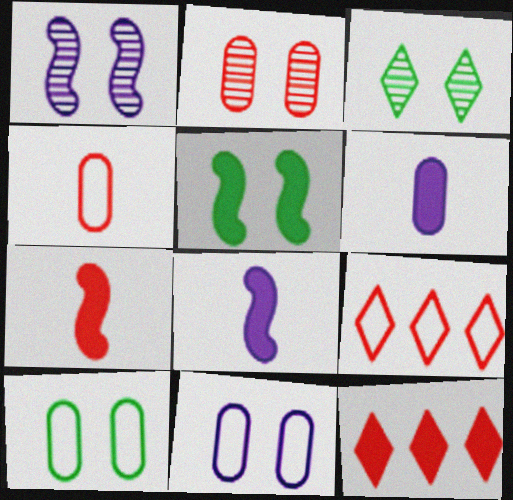[[1, 2, 3], 
[2, 7, 9], 
[3, 5, 10], 
[5, 6, 12]]